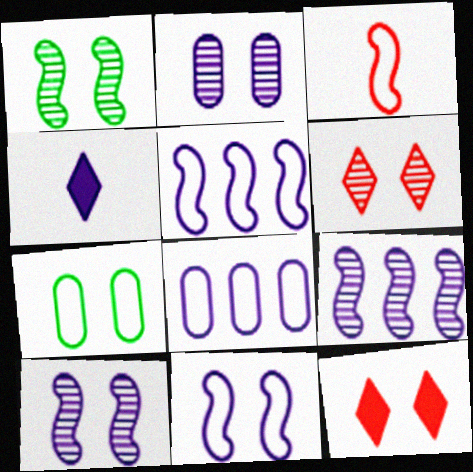[[1, 2, 6], 
[2, 4, 5], 
[4, 8, 10], 
[7, 10, 12]]